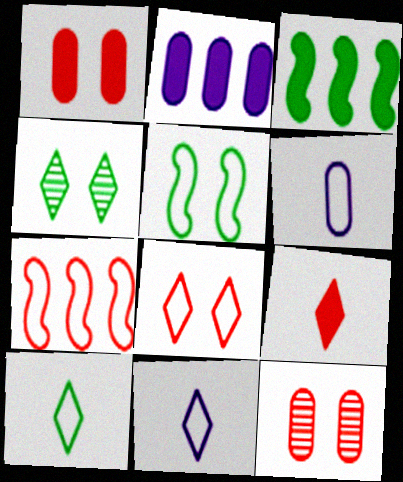[[3, 11, 12], 
[7, 9, 12]]